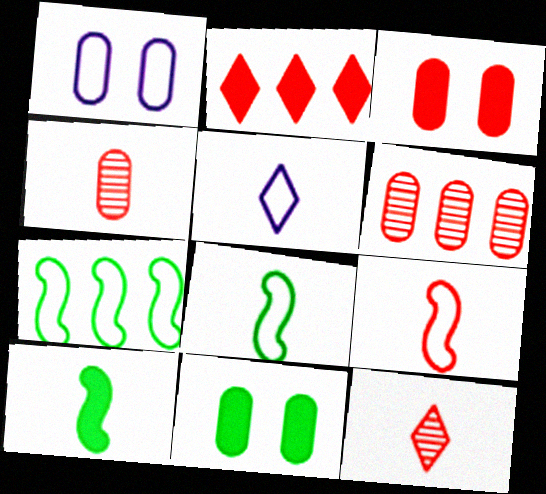[[4, 5, 10]]